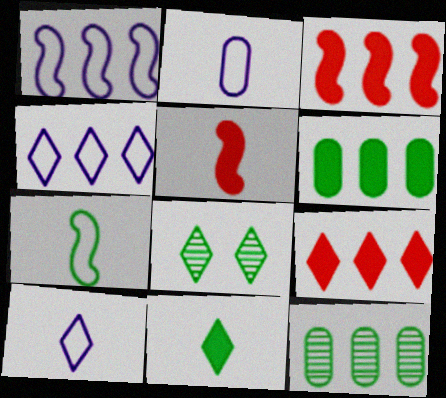[[1, 9, 12], 
[2, 3, 8], 
[3, 4, 12], 
[6, 7, 8], 
[8, 9, 10]]